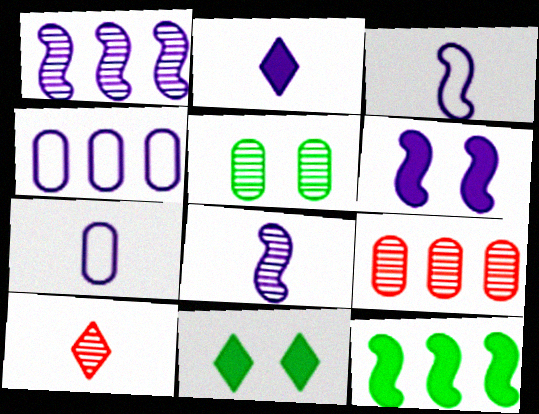[[1, 3, 6], 
[1, 5, 10], 
[2, 7, 8], 
[3, 9, 11]]